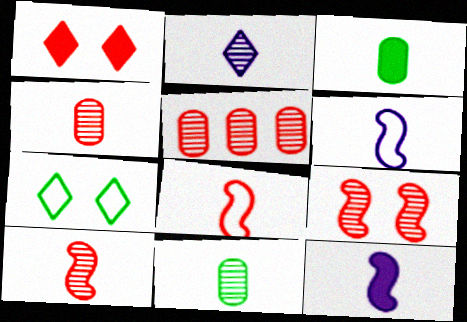[[1, 5, 8], 
[2, 3, 8], 
[2, 10, 11], 
[5, 7, 12]]